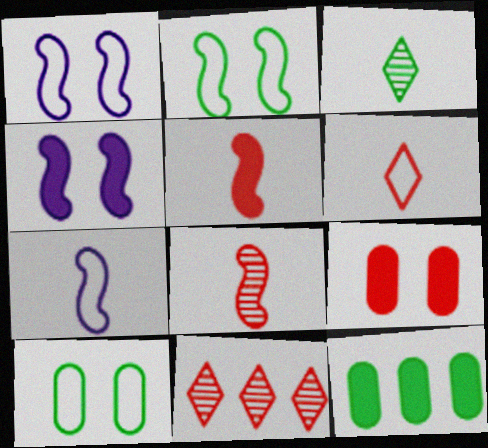[[2, 3, 12]]